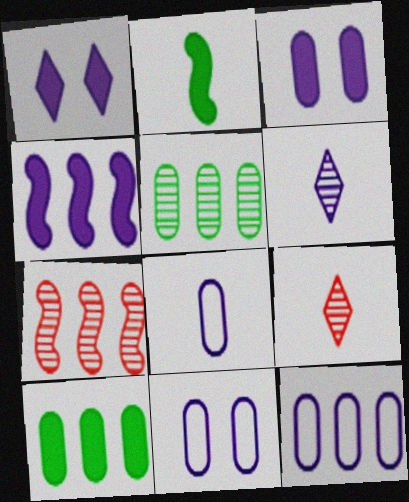[[2, 8, 9], 
[4, 6, 11], 
[8, 11, 12]]